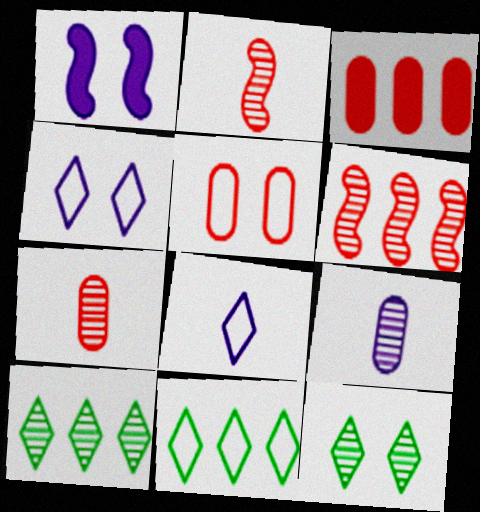[[1, 5, 12], 
[1, 7, 11], 
[3, 5, 7], 
[6, 9, 12]]